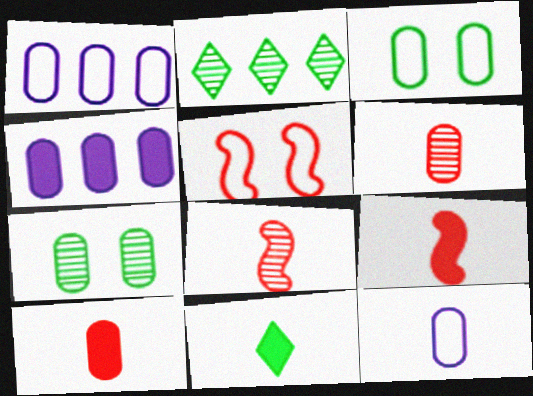[[1, 7, 10], 
[3, 4, 6], 
[8, 11, 12]]